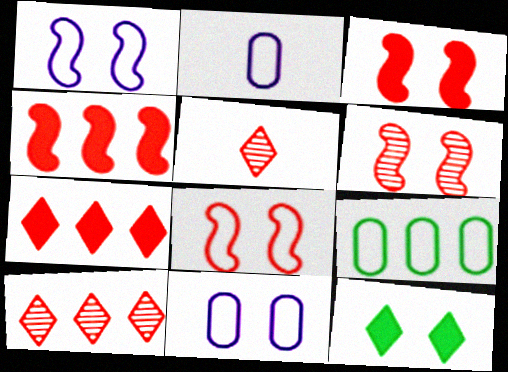[[3, 6, 8], 
[6, 11, 12]]